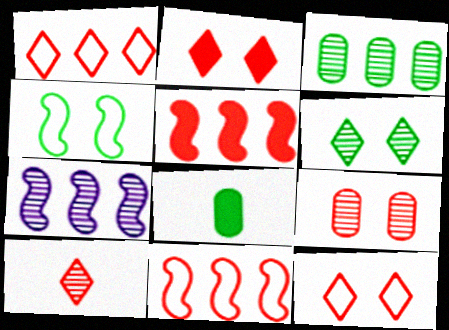[[1, 2, 10], 
[7, 8, 12]]